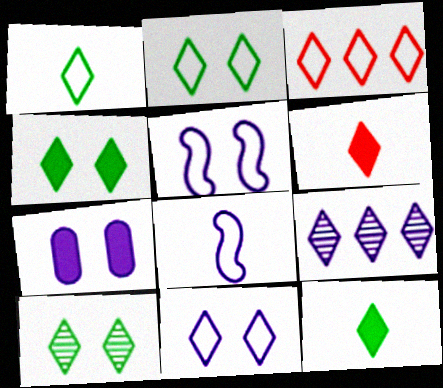[[1, 3, 11], 
[2, 4, 10], 
[2, 6, 9], 
[7, 8, 9]]